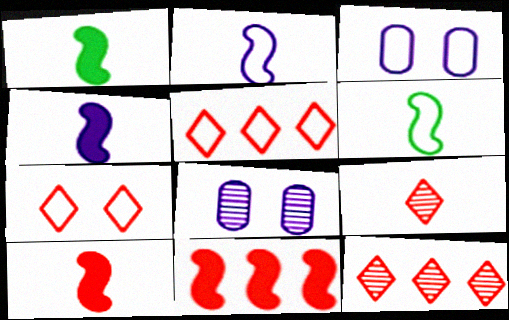[[1, 3, 12], 
[1, 4, 10], 
[1, 5, 8], 
[3, 5, 6]]